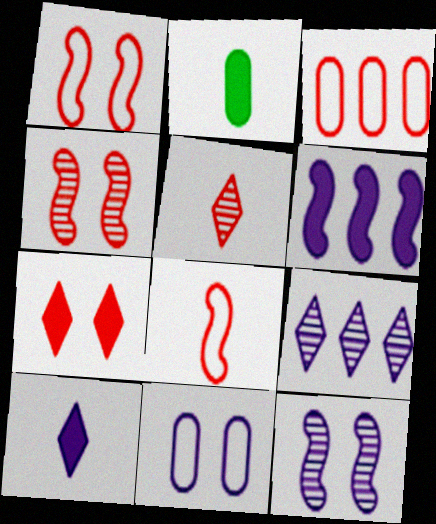[[1, 2, 9], 
[2, 6, 7]]